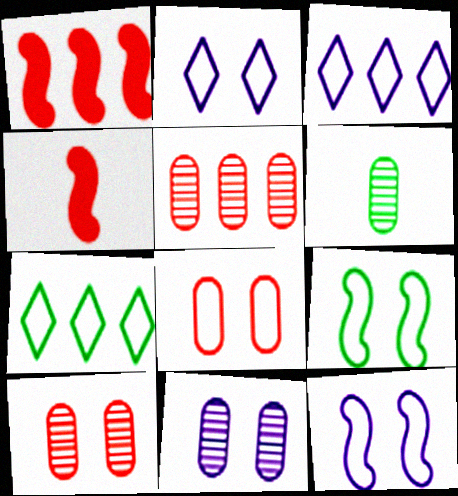[[1, 2, 6], 
[2, 8, 9], 
[4, 7, 11], 
[5, 6, 11]]